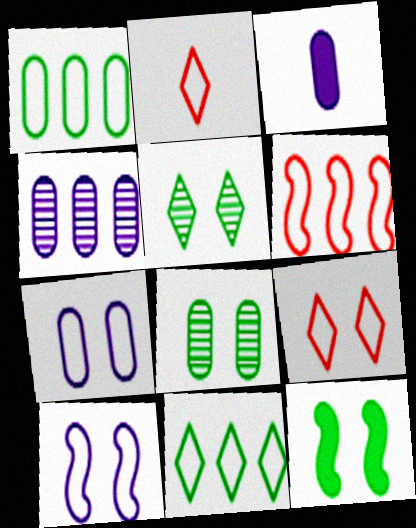[[1, 2, 10], 
[2, 4, 12], 
[3, 4, 7], 
[3, 5, 6]]